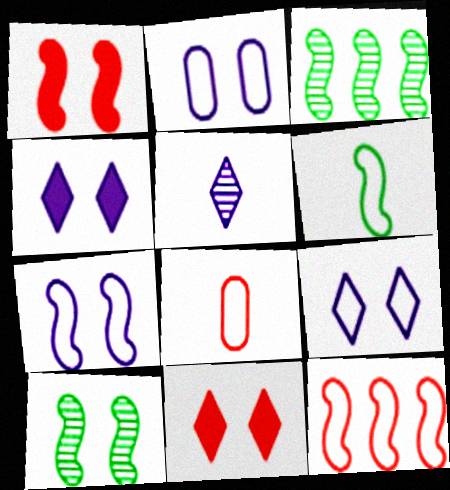[[1, 7, 10], 
[2, 7, 9], 
[2, 10, 11], 
[3, 4, 8], 
[6, 7, 12]]